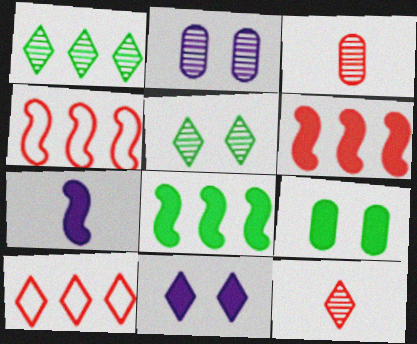[]